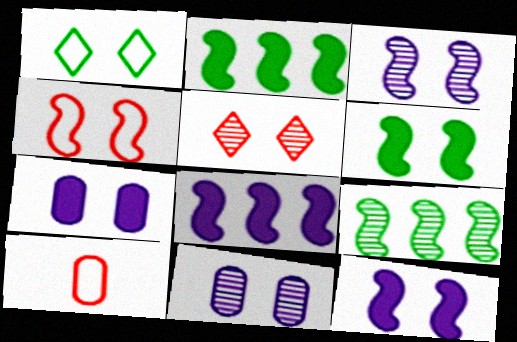[[3, 4, 6]]